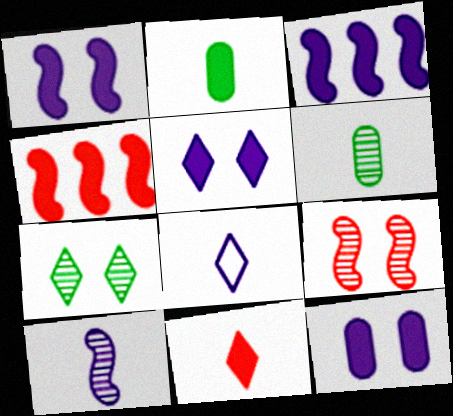[[1, 5, 12], 
[2, 4, 5]]